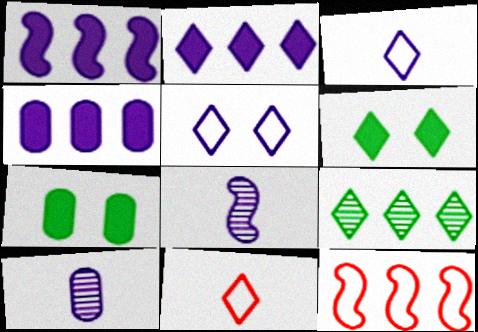[[1, 2, 4], 
[1, 5, 10], 
[4, 5, 8], 
[4, 9, 12], 
[6, 10, 12]]